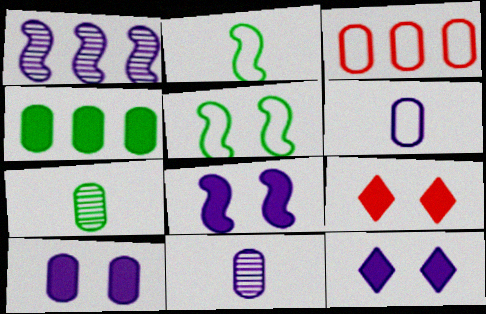[[1, 6, 12], 
[3, 7, 10], 
[8, 10, 12]]